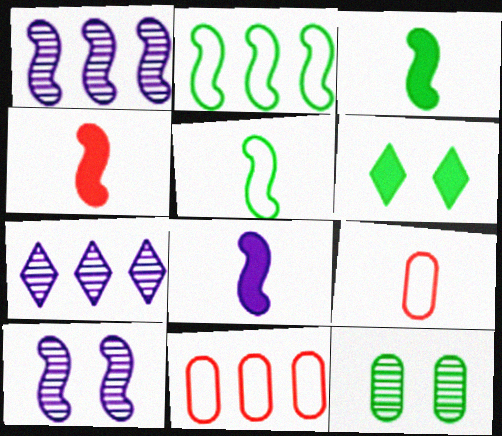[[1, 6, 9], 
[2, 4, 10], 
[3, 4, 8]]